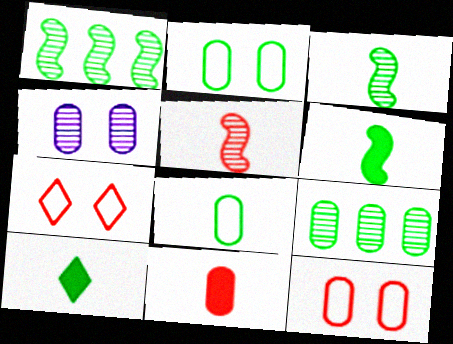[[1, 2, 10], 
[3, 8, 10]]